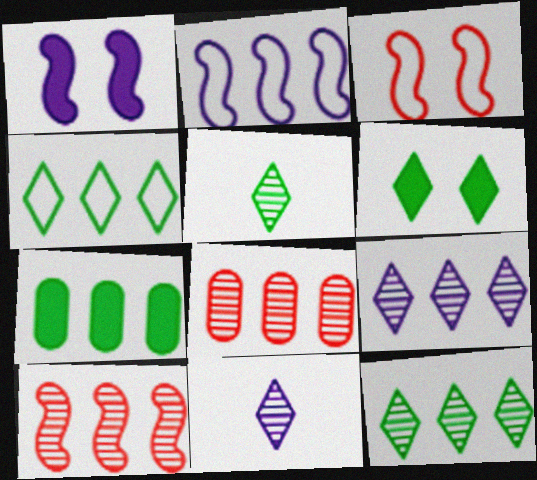[[3, 7, 11], 
[4, 5, 6]]